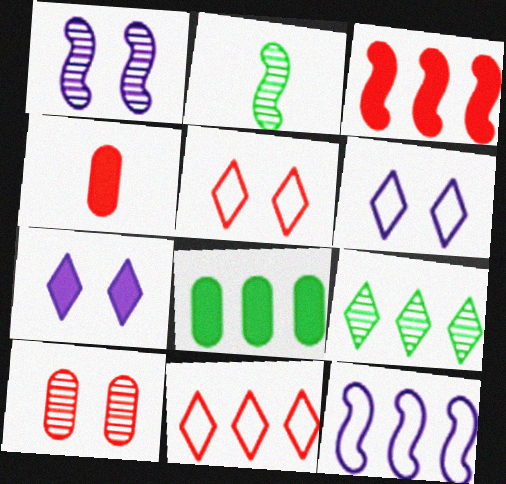[]